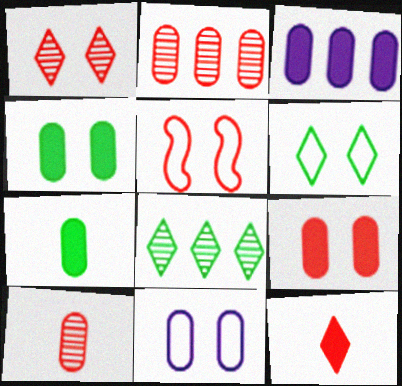[[1, 5, 9], 
[2, 5, 12], 
[2, 7, 11], 
[3, 7, 9], 
[5, 6, 11]]